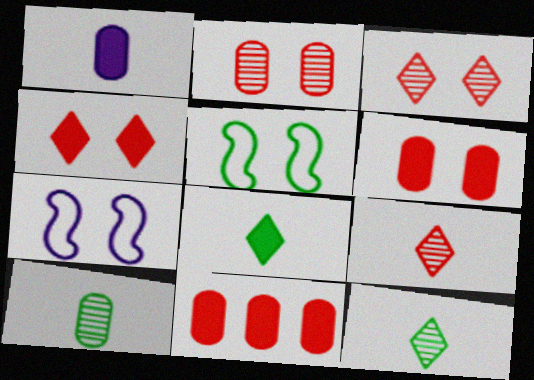[[7, 11, 12]]